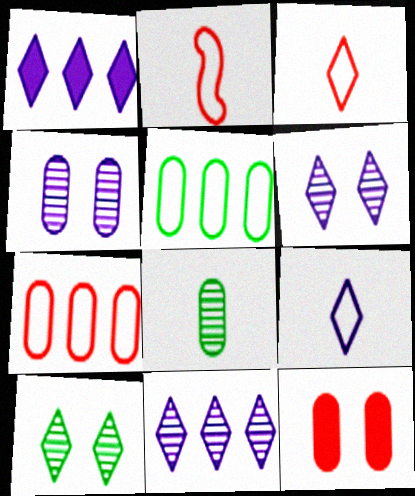[[1, 3, 10], 
[1, 6, 9]]